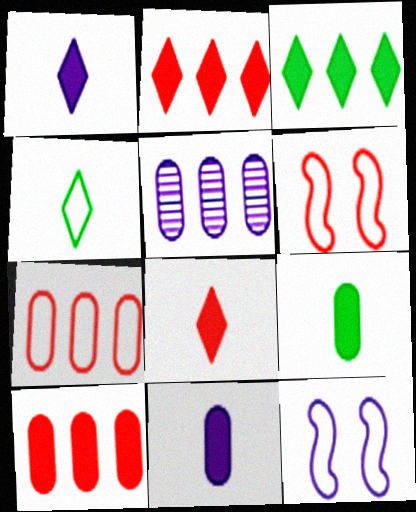[[1, 5, 12], 
[4, 7, 12]]